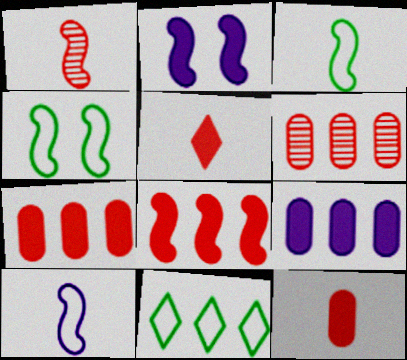[]